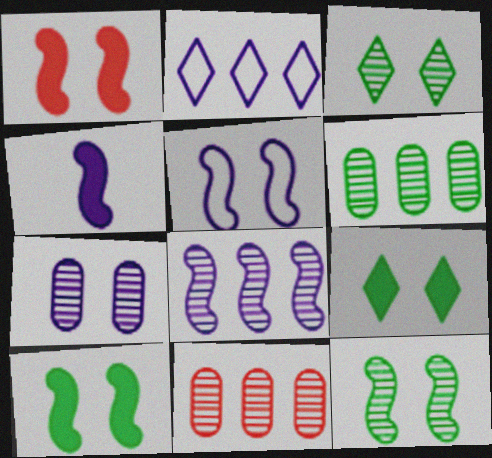[[1, 5, 12], 
[2, 4, 7], 
[4, 5, 8]]